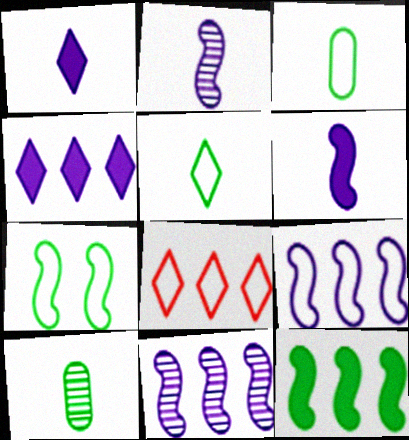[]